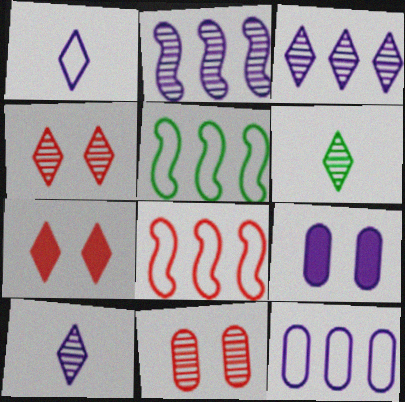[[1, 2, 9], 
[2, 6, 11], 
[3, 4, 6], 
[6, 8, 9]]